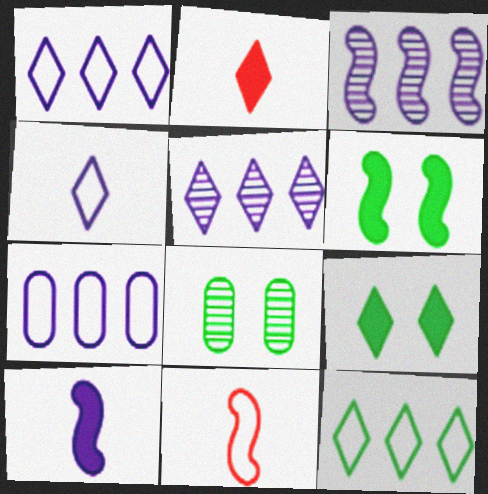[[3, 6, 11]]